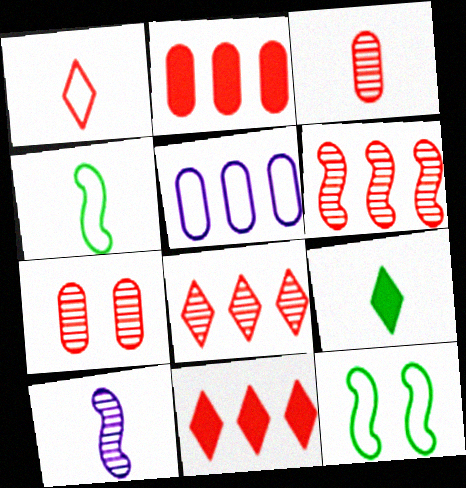[[1, 5, 12]]